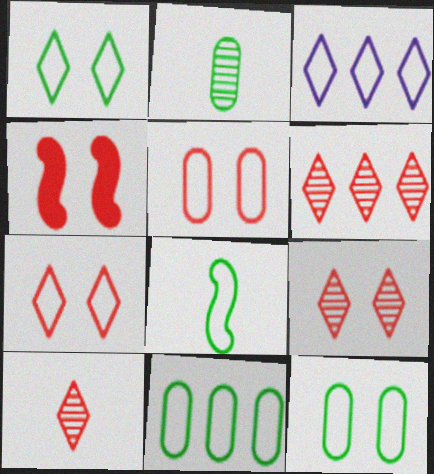[[1, 8, 11], 
[2, 3, 4], 
[3, 5, 8], 
[4, 5, 9], 
[6, 9, 10]]